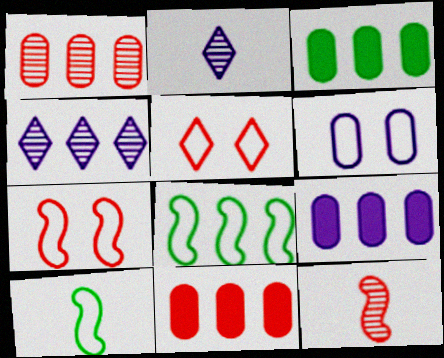[[2, 3, 7], 
[3, 9, 11], 
[4, 8, 11], 
[5, 11, 12]]